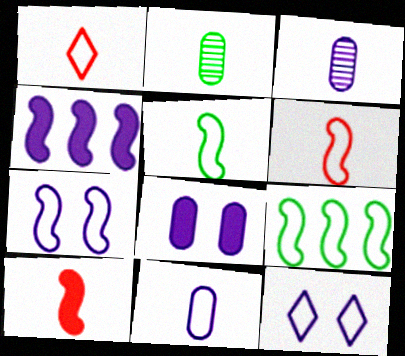[[1, 5, 11], 
[3, 4, 12], 
[6, 7, 9]]